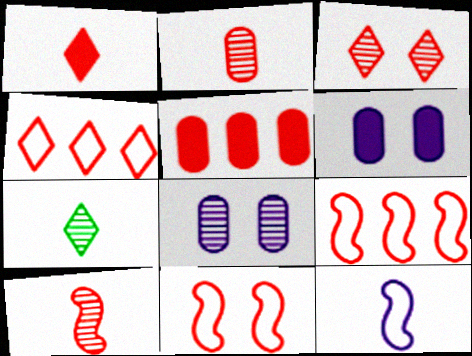[[1, 3, 4], 
[6, 7, 9]]